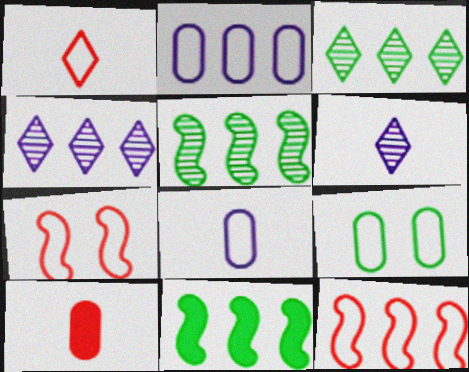[]